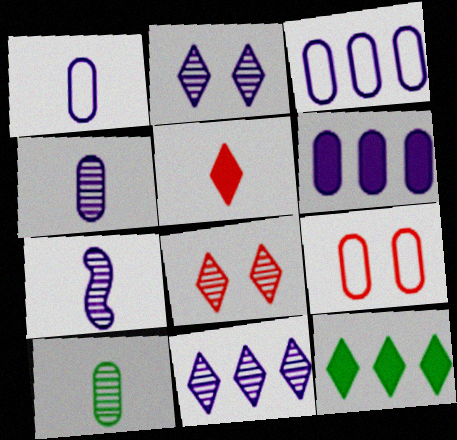[[6, 9, 10], 
[7, 9, 12]]